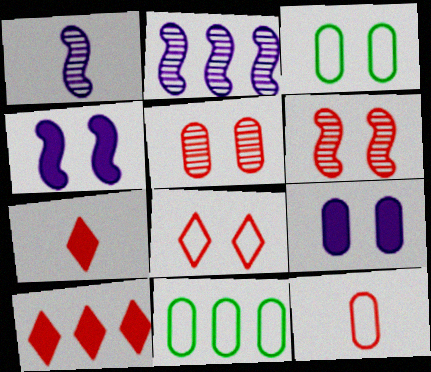[[1, 3, 10], 
[2, 3, 7], 
[2, 10, 11], 
[3, 5, 9], 
[6, 10, 12]]